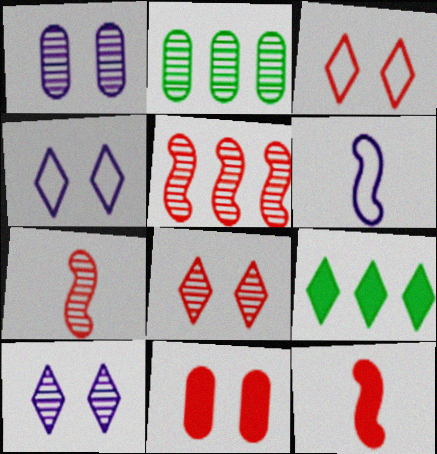[[2, 4, 12], 
[2, 7, 10]]